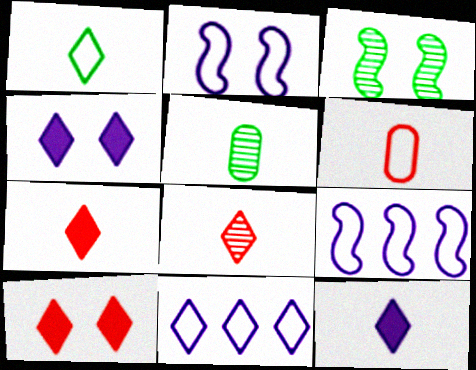[[1, 8, 12], 
[5, 9, 10]]